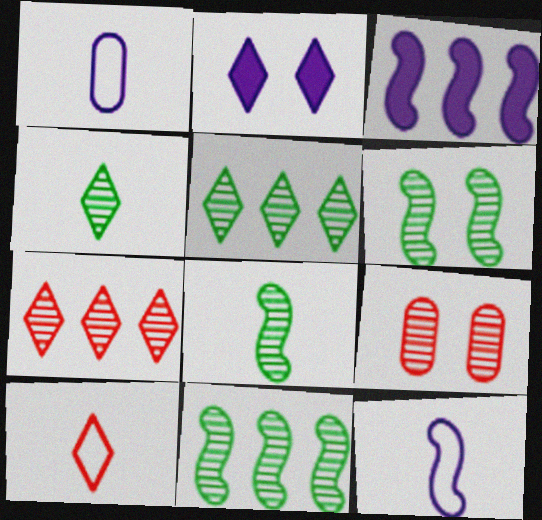[[2, 5, 10], 
[6, 8, 11]]